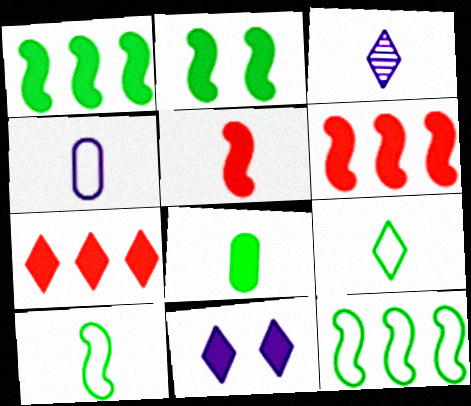[[6, 8, 11]]